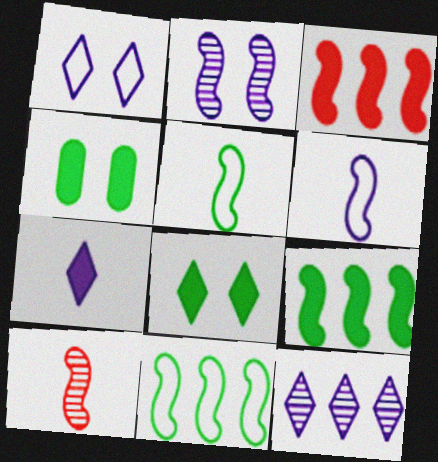[[1, 7, 12], 
[2, 3, 5], 
[3, 4, 7]]